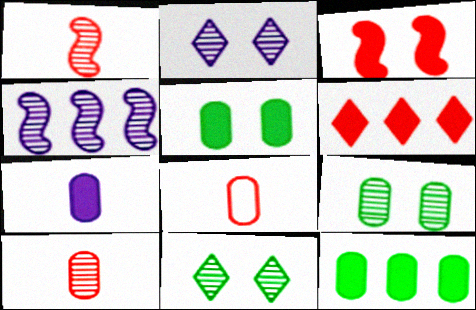[[4, 10, 11]]